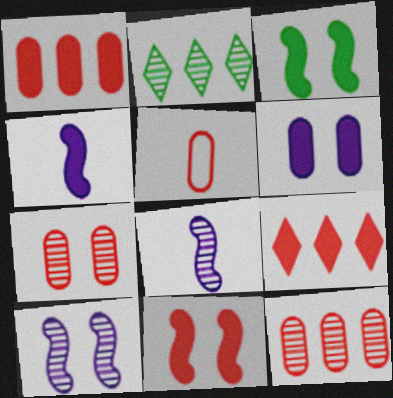[[1, 5, 7], 
[2, 7, 8]]